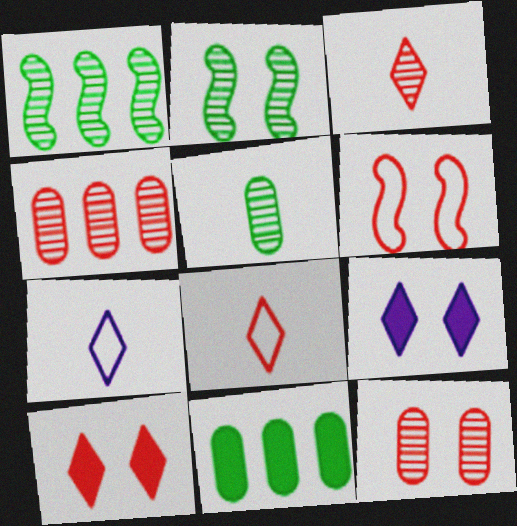[[6, 10, 12]]